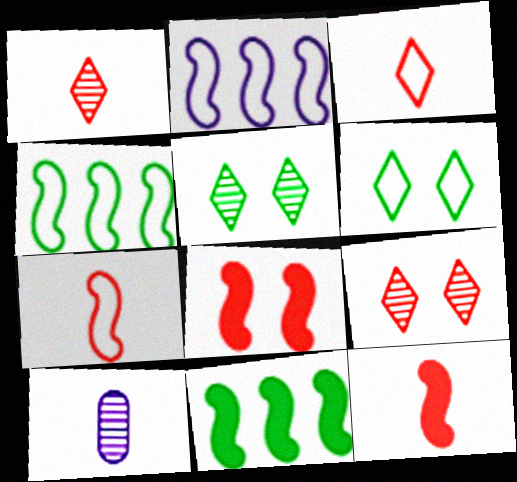[]